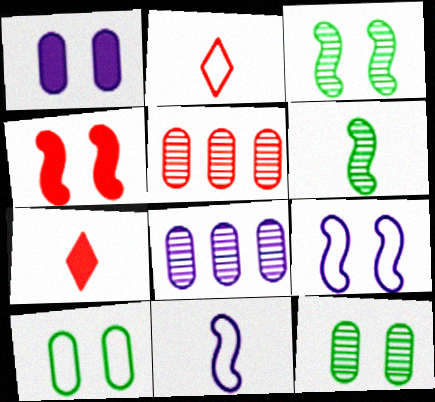[[2, 4, 5], 
[3, 4, 9]]